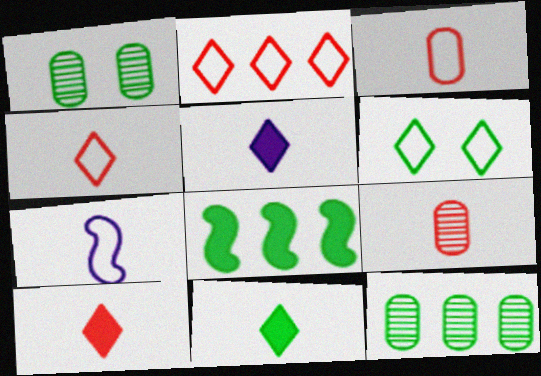[[5, 10, 11], 
[7, 9, 11]]